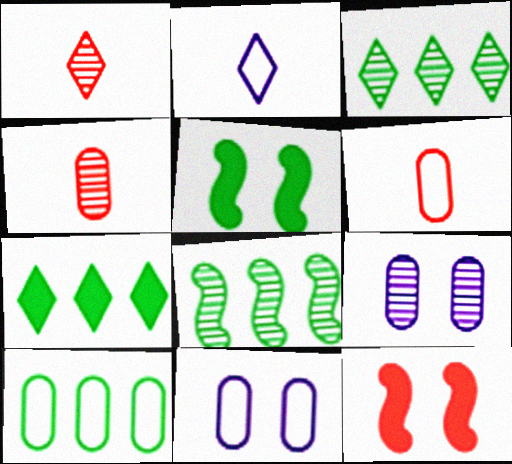[[1, 8, 9], 
[6, 10, 11], 
[7, 8, 10]]